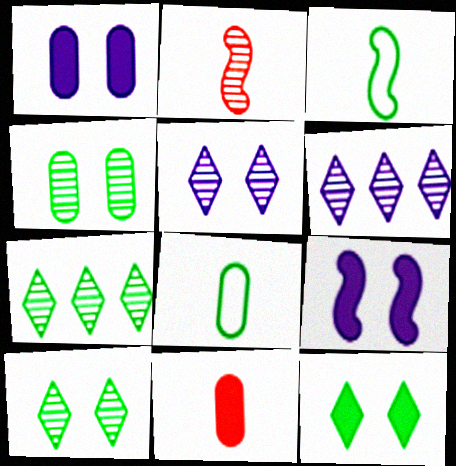[[2, 4, 6]]